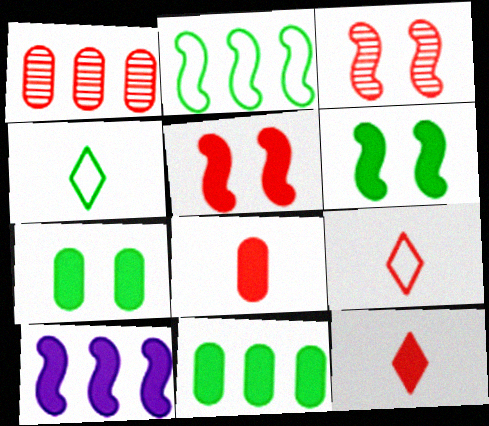[[1, 5, 9], 
[7, 10, 12]]